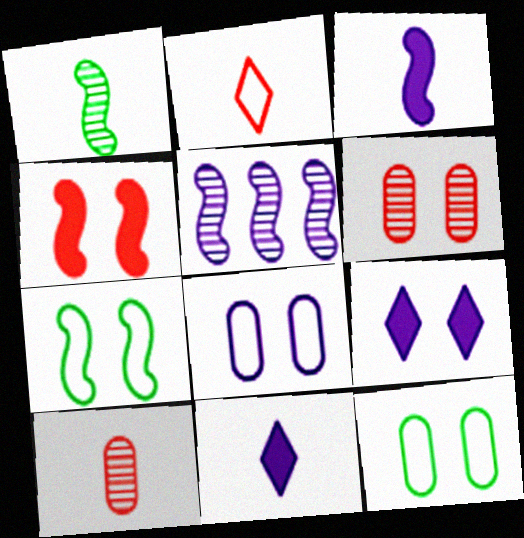[[5, 8, 11], 
[6, 7, 9]]